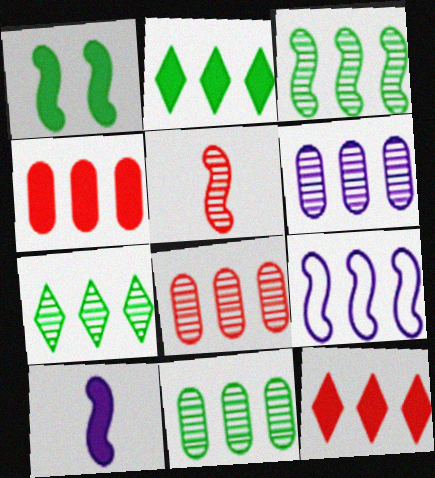[[1, 5, 9], 
[2, 8, 9], 
[3, 7, 11], 
[4, 7, 9], 
[6, 8, 11], 
[9, 11, 12]]